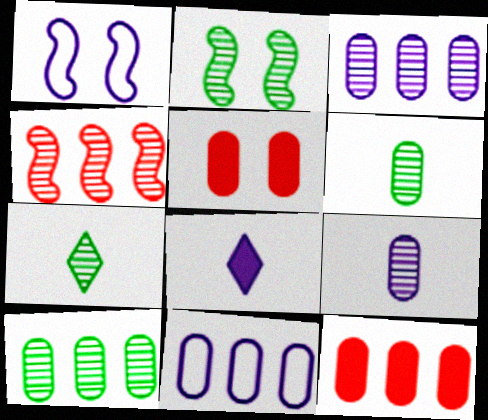[[1, 3, 8], 
[1, 7, 12], 
[2, 7, 10], 
[5, 6, 11], 
[10, 11, 12]]